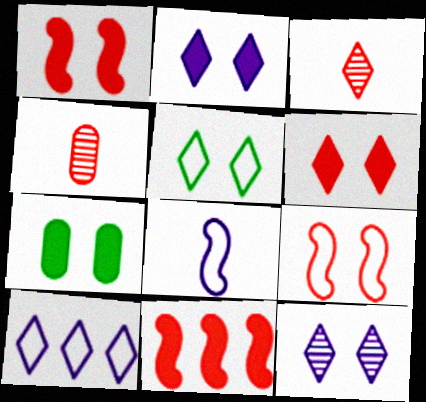[[1, 2, 7], 
[5, 6, 12], 
[7, 9, 12]]